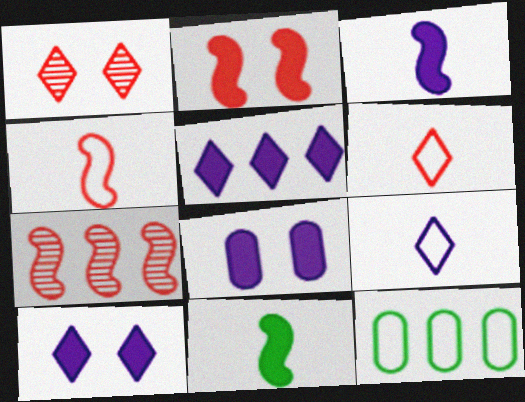[[1, 3, 12], 
[2, 4, 7], 
[3, 5, 8], 
[5, 7, 12]]